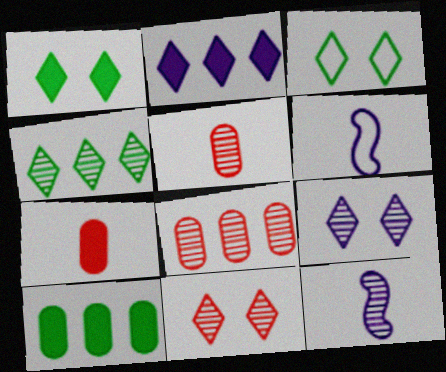[[1, 6, 8], 
[6, 10, 11]]